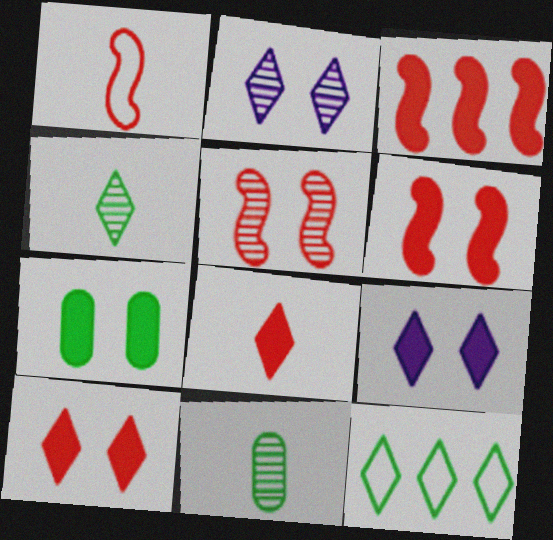[[1, 3, 5], 
[2, 8, 12], 
[6, 7, 9]]